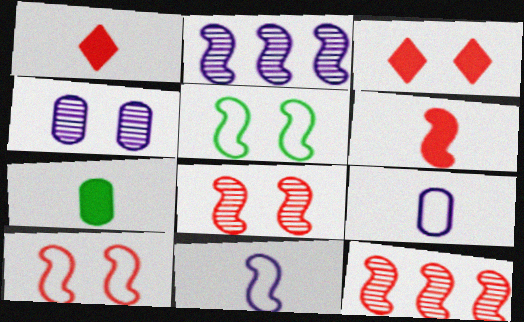[[2, 5, 6], 
[3, 4, 5], 
[6, 10, 12]]